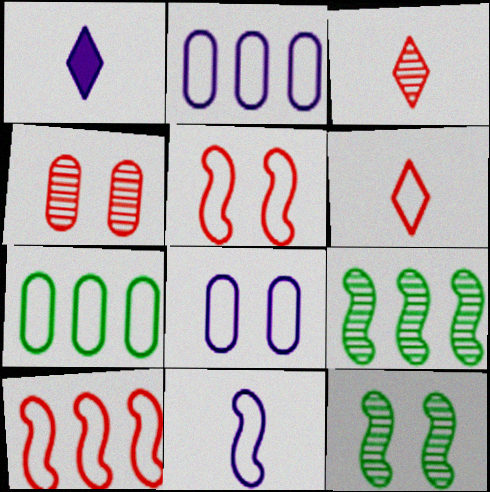[]